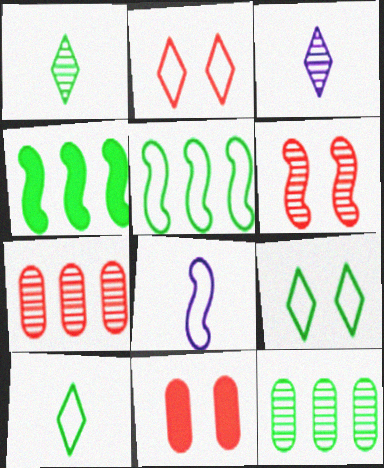[[2, 6, 11], 
[3, 5, 11], 
[3, 6, 12], 
[4, 6, 8]]